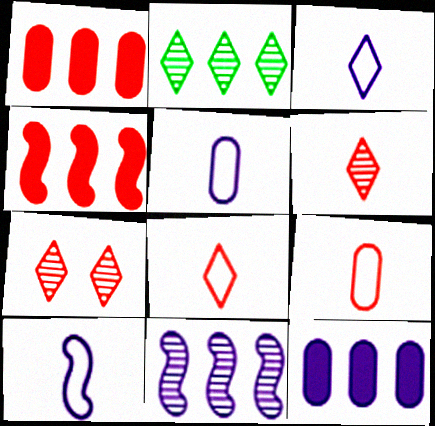[[3, 5, 10], 
[4, 7, 9]]